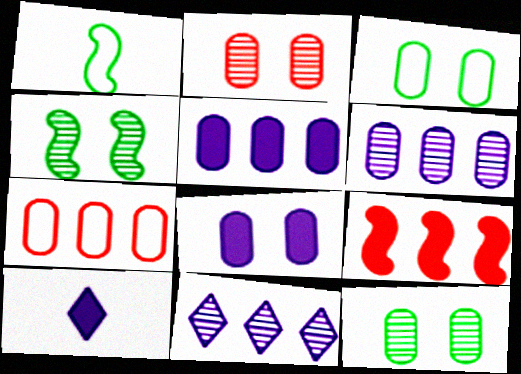[[2, 3, 8], 
[4, 7, 10]]